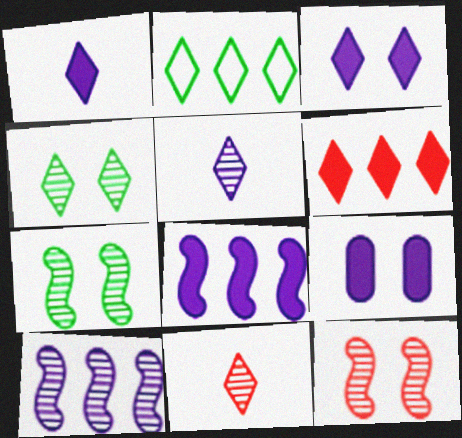[[1, 8, 9], 
[2, 3, 11]]